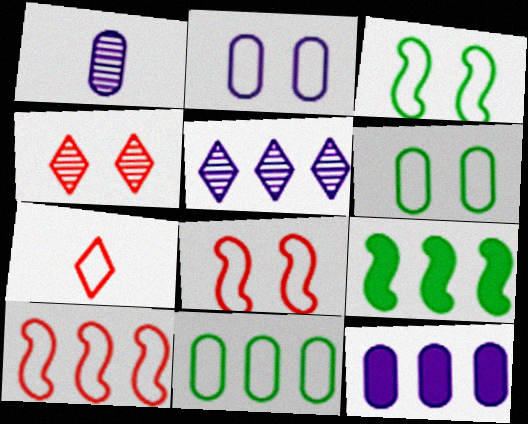[[1, 2, 12]]